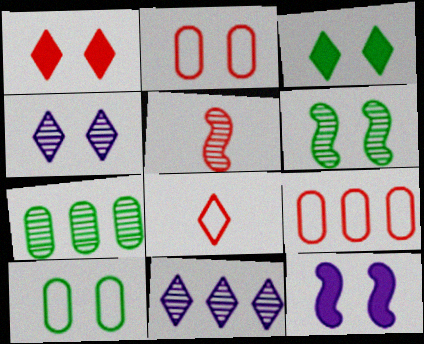[[1, 5, 9], 
[3, 6, 10], 
[3, 8, 11], 
[4, 5, 7], 
[7, 8, 12]]